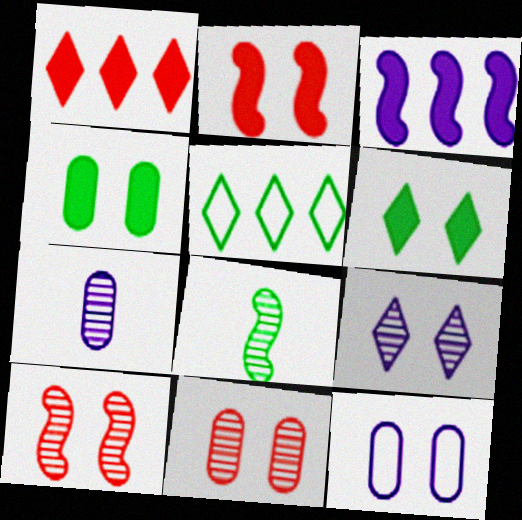[[1, 8, 12], 
[2, 5, 7], 
[4, 5, 8], 
[4, 11, 12], 
[6, 10, 12]]